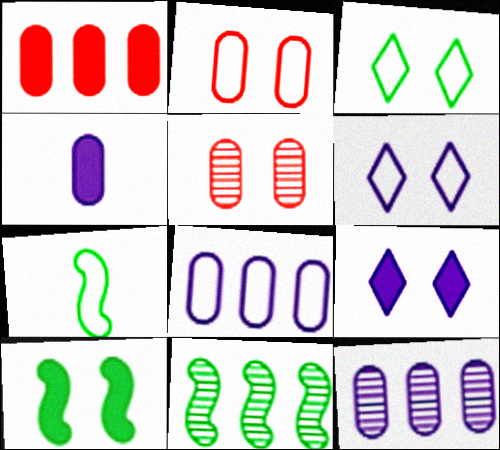[[5, 6, 10], 
[7, 10, 11]]